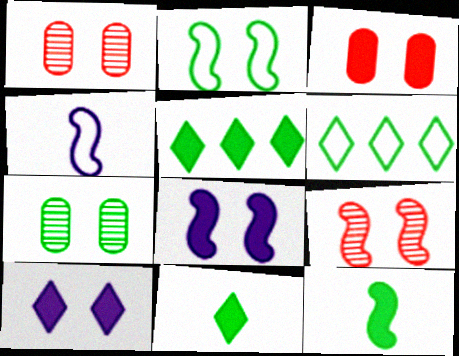[[1, 2, 10], 
[1, 4, 5], 
[2, 8, 9], 
[6, 7, 12]]